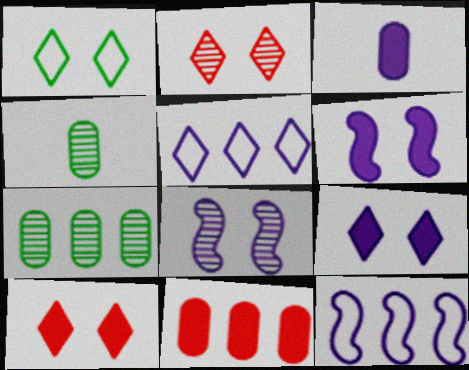[[1, 2, 9], 
[3, 5, 8], 
[4, 10, 12]]